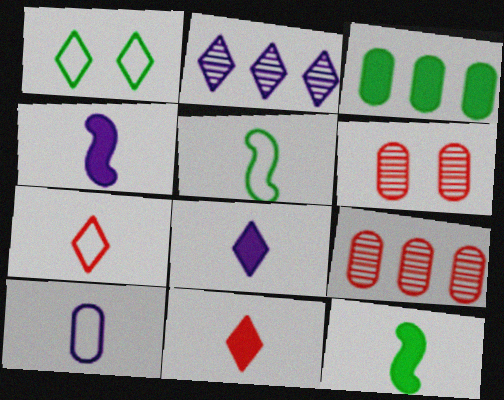[[1, 2, 11], 
[1, 4, 9], 
[3, 6, 10], 
[5, 7, 10]]